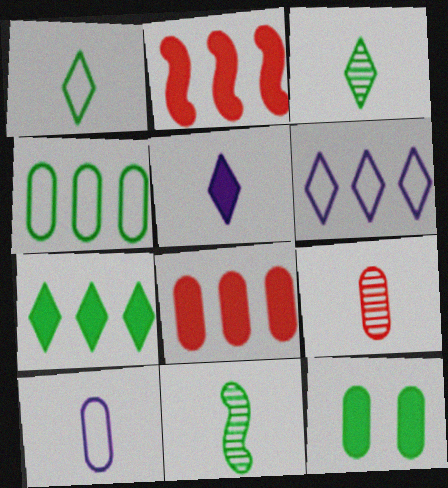[[2, 5, 12]]